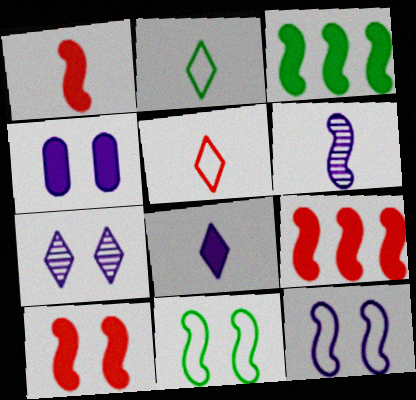[[1, 9, 10], 
[4, 7, 12], 
[6, 9, 11]]